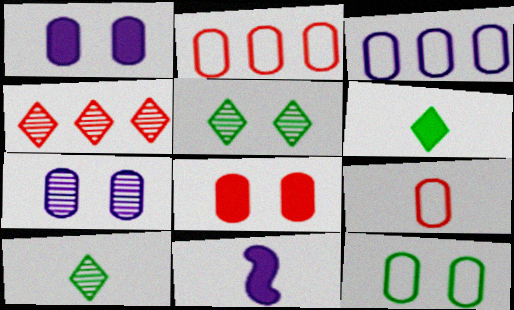[[2, 5, 11], 
[3, 9, 12], 
[4, 11, 12], 
[7, 8, 12], 
[9, 10, 11]]